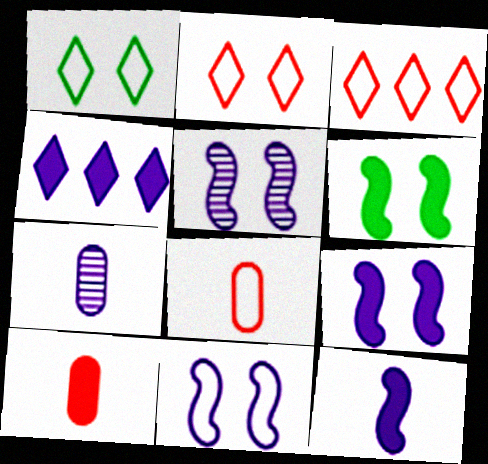[[3, 6, 7], 
[4, 6, 10], 
[4, 7, 11], 
[5, 9, 11]]